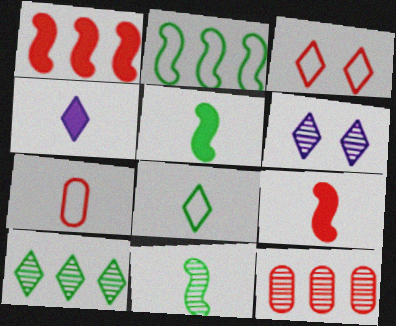[[3, 4, 10], 
[3, 9, 12], 
[4, 7, 11], 
[6, 11, 12]]